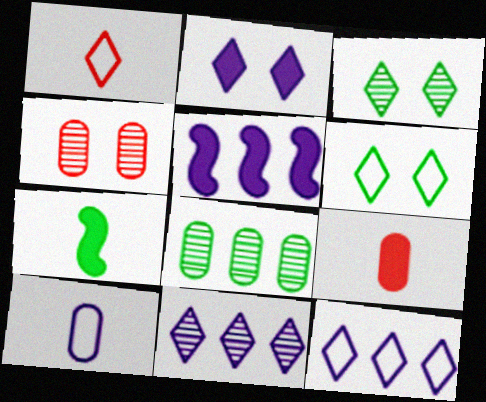[[1, 6, 12], 
[4, 7, 12], 
[6, 7, 8]]